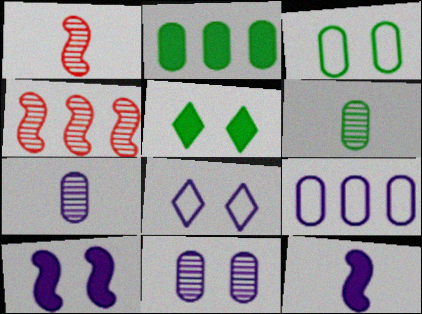[[1, 2, 8], 
[1, 5, 9], 
[2, 3, 6], 
[8, 10, 11]]